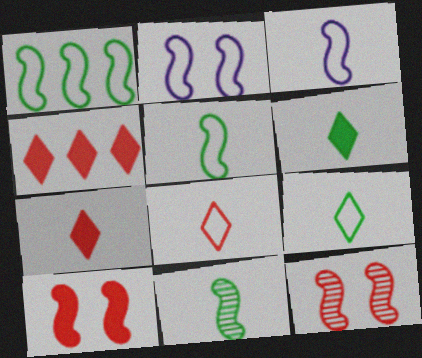[]